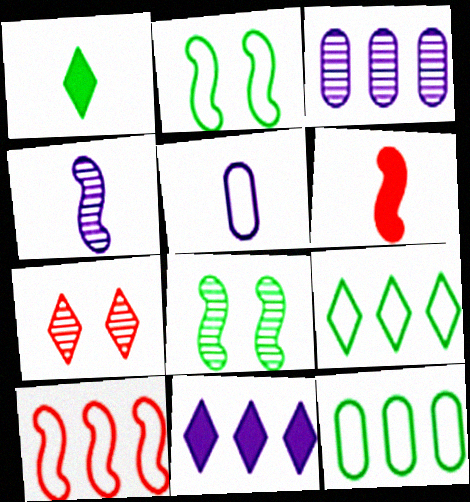[[1, 8, 12]]